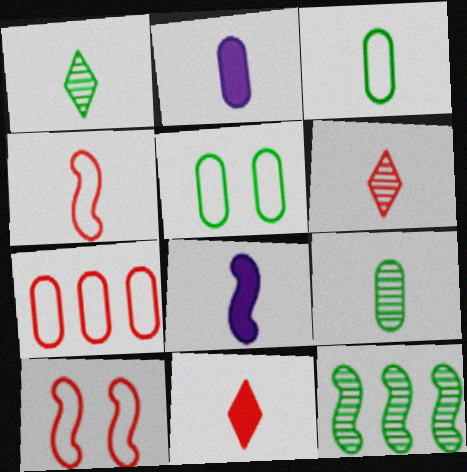[[1, 2, 4], 
[3, 6, 8], 
[8, 10, 12]]